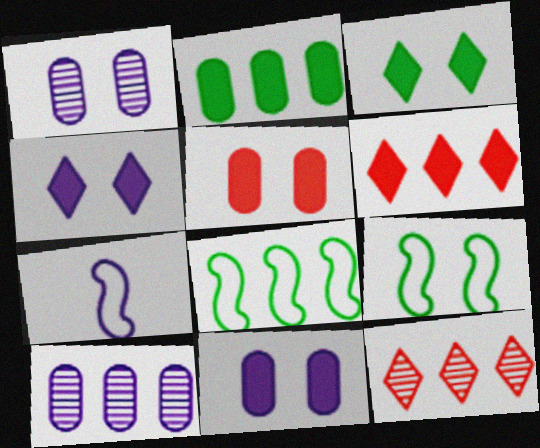[[4, 7, 10], 
[6, 8, 10]]